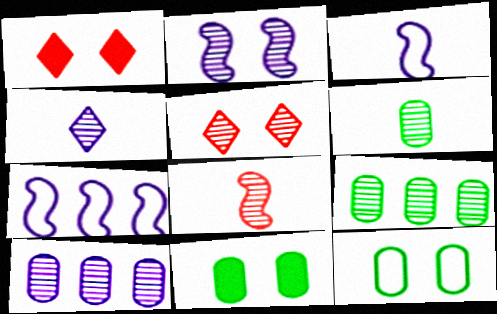[[1, 2, 12], 
[1, 3, 9], 
[1, 6, 7], 
[2, 4, 10], 
[4, 6, 8]]